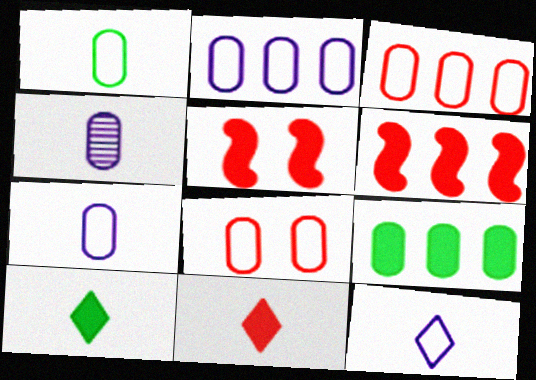[[1, 2, 8], 
[4, 8, 9]]